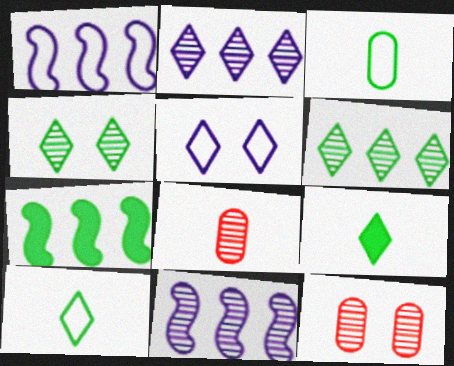[[1, 9, 12], 
[3, 4, 7], 
[4, 8, 11], 
[5, 7, 8]]